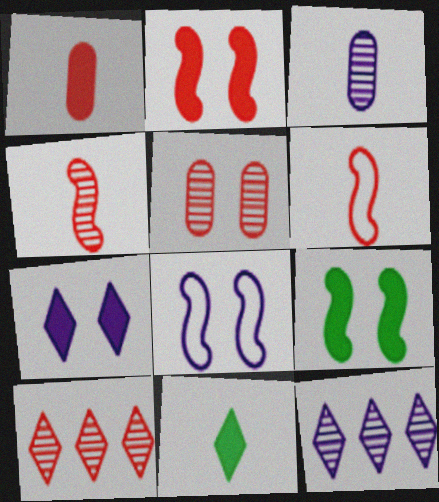[[3, 6, 11], 
[4, 5, 10]]